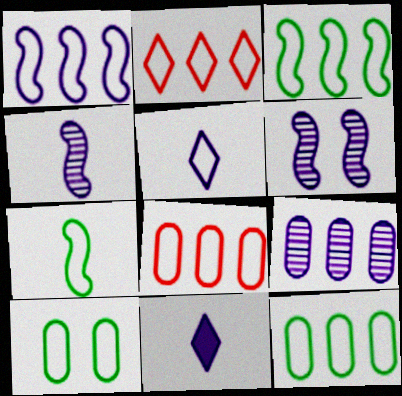[[1, 2, 12]]